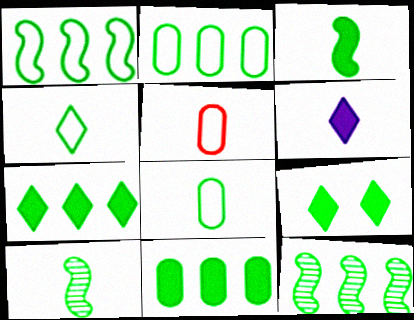[[2, 7, 12], 
[2, 9, 10], 
[3, 9, 11], 
[5, 6, 10], 
[8, 9, 12]]